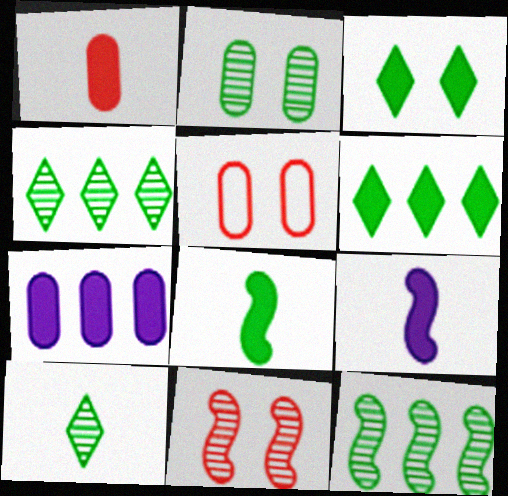[[2, 10, 12], 
[4, 5, 9]]